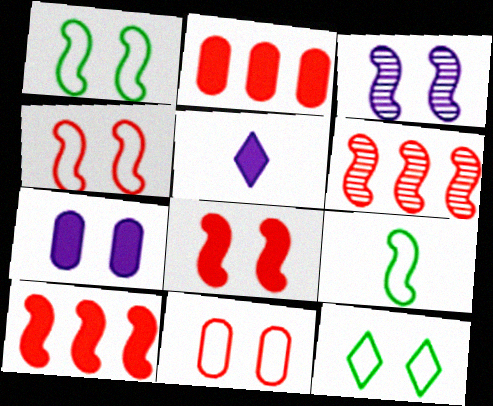[[1, 3, 8], 
[3, 9, 10]]